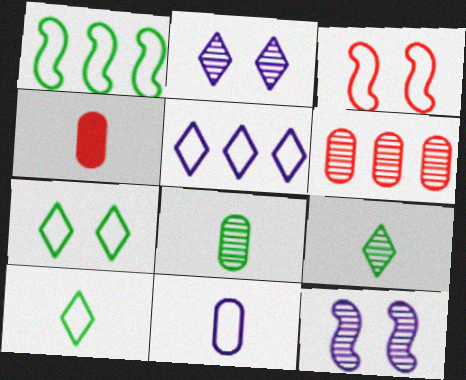[[1, 2, 4], 
[4, 8, 11], 
[6, 9, 12]]